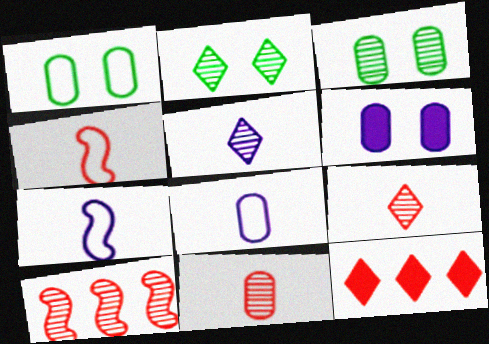[[3, 5, 10], 
[3, 7, 12]]